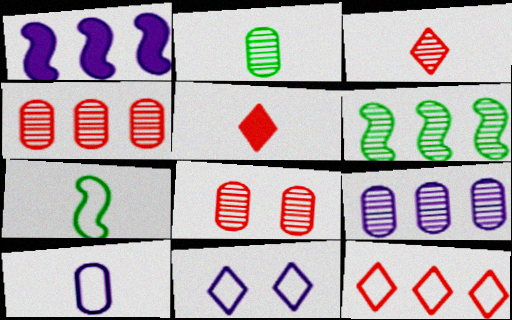[[2, 8, 9]]